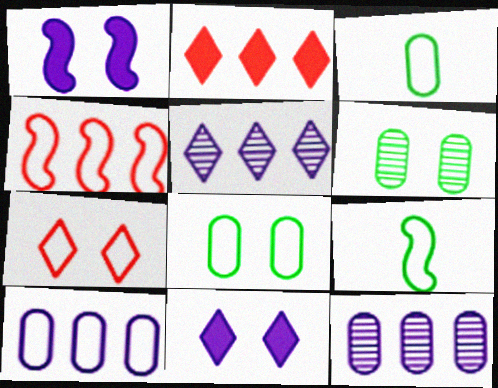[[1, 6, 7], 
[7, 9, 10]]